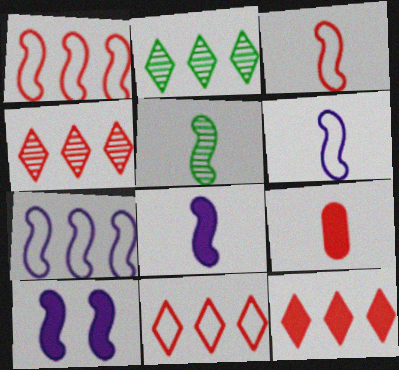[[1, 5, 10], 
[3, 5, 8], 
[4, 11, 12]]